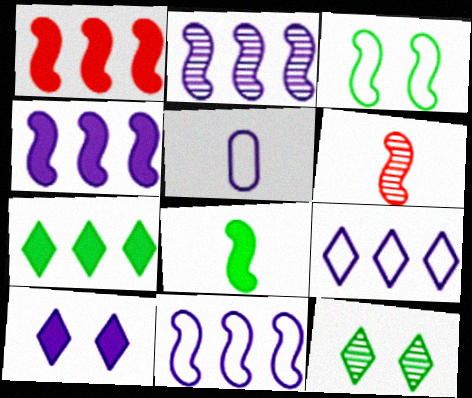[[1, 5, 12], 
[2, 4, 11], 
[2, 5, 10], 
[3, 4, 6]]